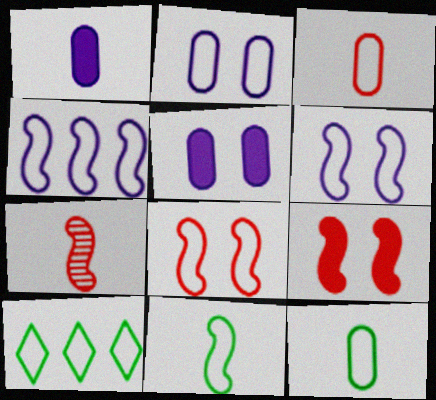[[3, 6, 10], 
[4, 8, 11], 
[5, 7, 10]]